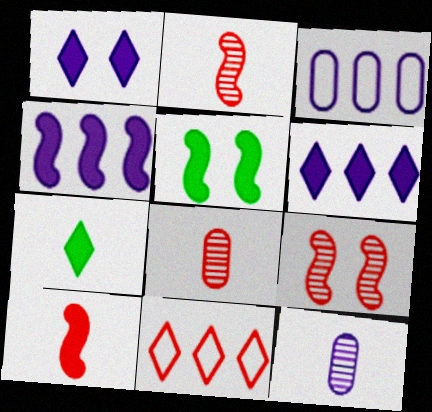[[3, 7, 9], 
[4, 5, 10], 
[5, 11, 12]]